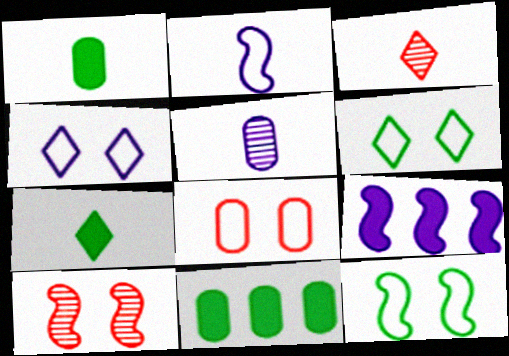[[1, 2, 3], 
[4, 5, 9], 
[4, 8, 12], 
[5, 8, 11]]